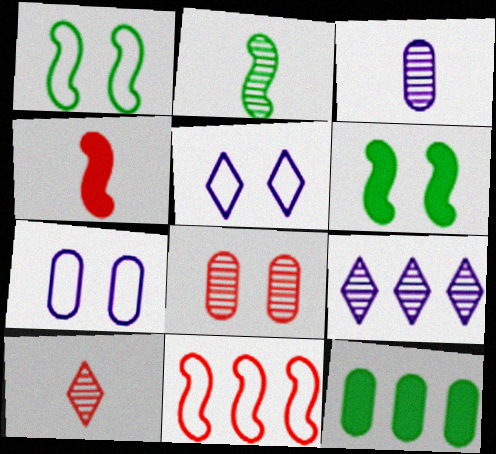[[2, 3, 10], 
[2, 8, 9], 
[5, 6, 8], 
[9, 11, 12]]